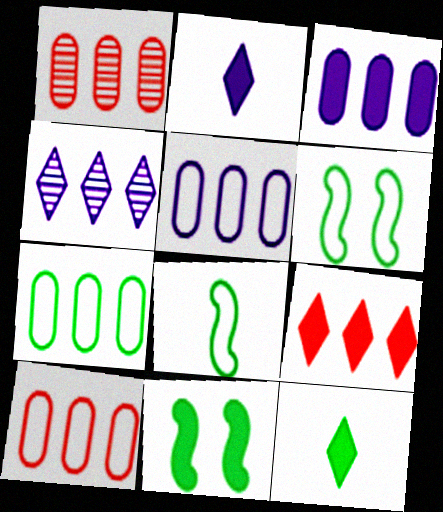[[1, 2, 6], 
[1, 3, 7], 
[5, 7, 10]]